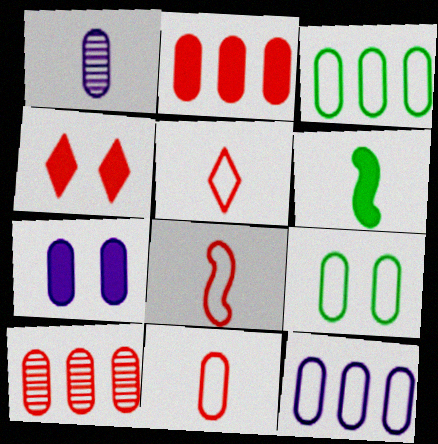[[1, 2, 9], 
[1, 5, 6], 
[1, 7, 12], 
[4, 8, 10], 
[5, 8, 11], 
[9, 11, 12]]